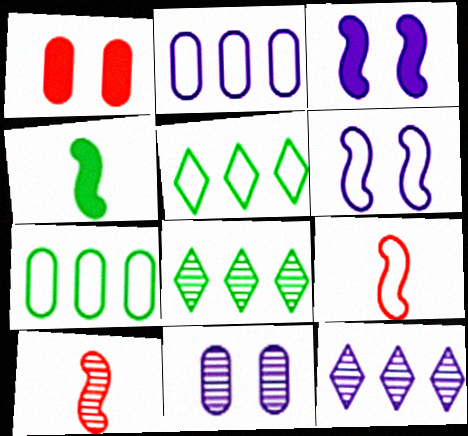[[8, 10, 11]]